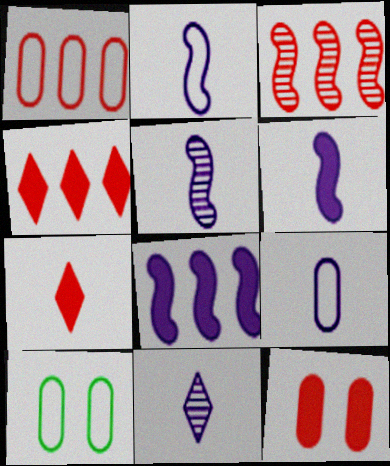[[1, 3, 4], 
[1, 9, 10], 
[2, 5, 6], 
[4, 5, 10], 
[6, 9, 11]]